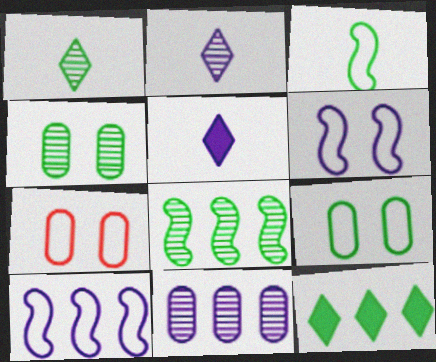[[1, 4, 8], 
[3, 4, 12], 
[5, 6, 11], 
[5, 7, 8]]